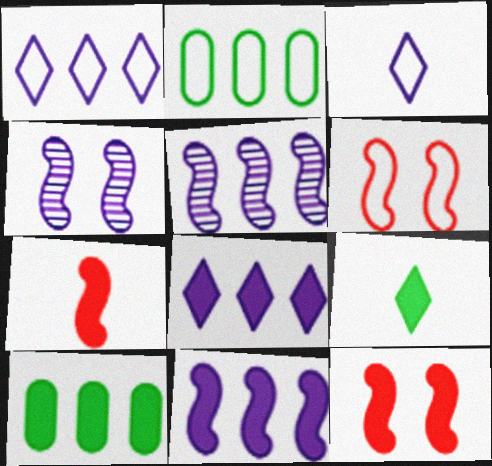[[2, 3, 6]]